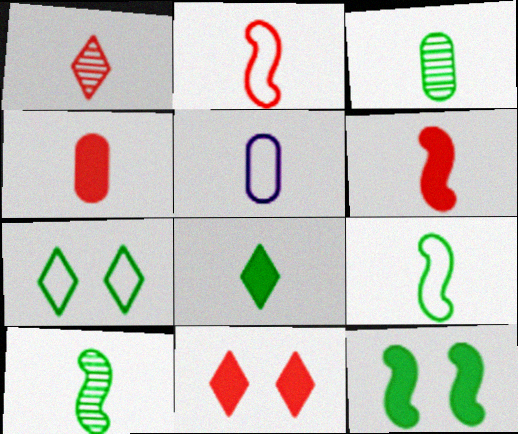[[1, 2, 4], 
[3, 4, 5], 
[3, 8, 9]]